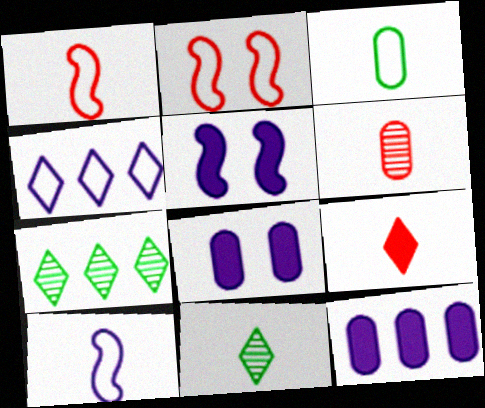[[1, 6, 9], 
[1, 7, 8], 
[2, 3, 4], 
[2, 11, 12]]